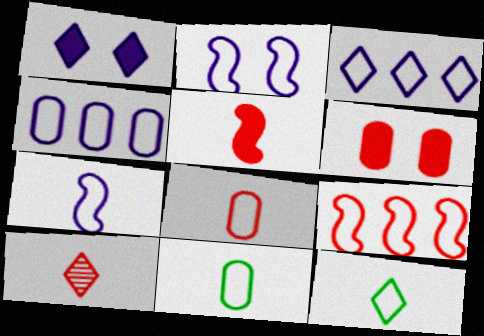[[5, 8, 10], 
[6, 9, 10], 
[7, 8, 12]]